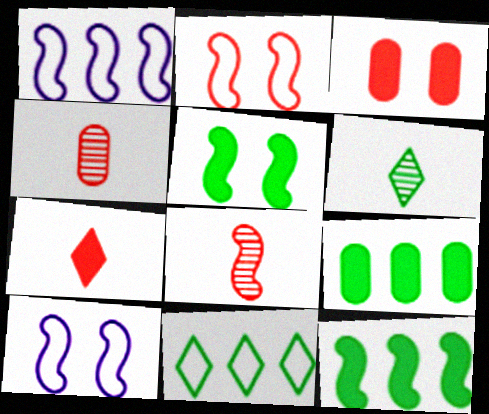[[1, 3, 6], 
[1, 5, 8], 
[8, 10, 12]]